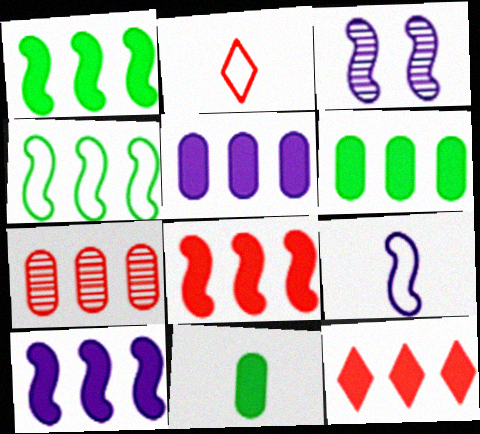[[1, 5, 12], 
[1, 8, 10], 
[2, 3, 6], 
[3, 9, 10], 
[6, 10, 12]]